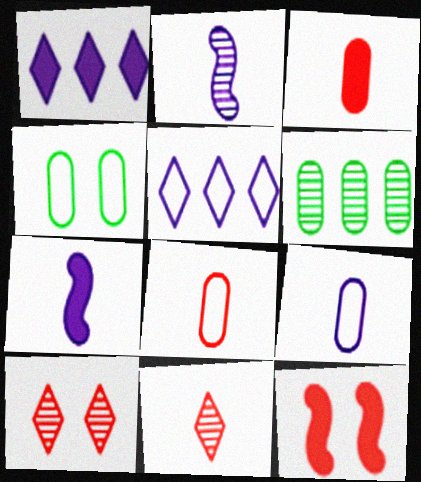[[2, 6, 10]]